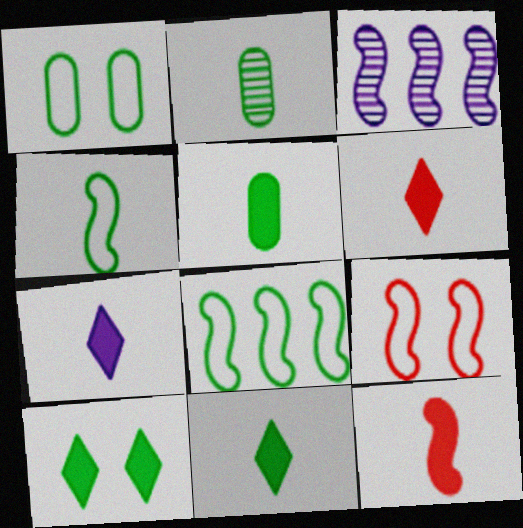[[1, 3, 6], 
[2, 4, 11], 
[2, 8, 10], 
[5, 7, 12], 
[6, 7, 11]]